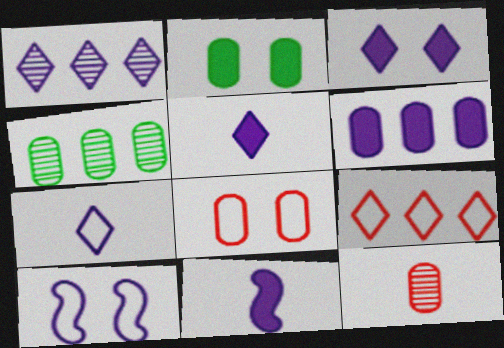[[1, 3, 7], 
[3, 6, 11]]